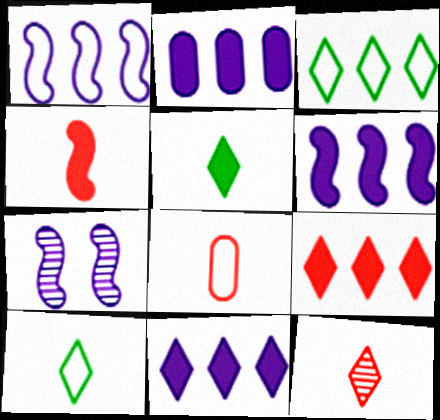[[2, 6, 11], 
[4, 8, 12]]